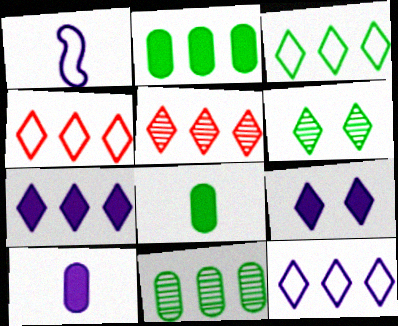[[3, 4, 12], 
[3, 5, 7]]